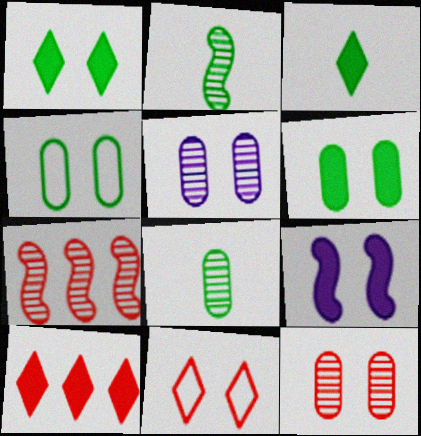[]